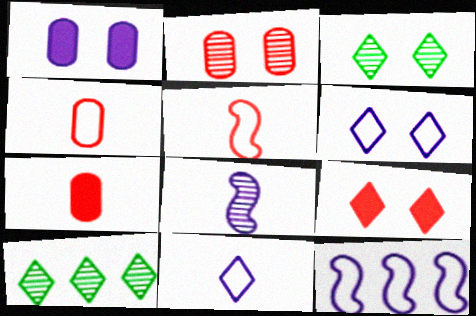[[1, 5, 10], 
[2, 8, 10], 
[3, 6, 9], 
[3, 7, 12], 
[9, 10, 11]]